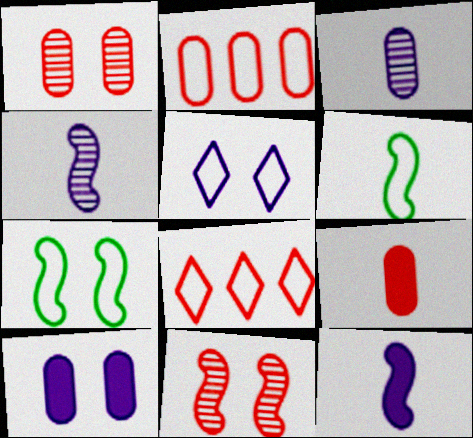[[1, 2, 9], 
[2, 5, 6], 
[8, 9, 11]]